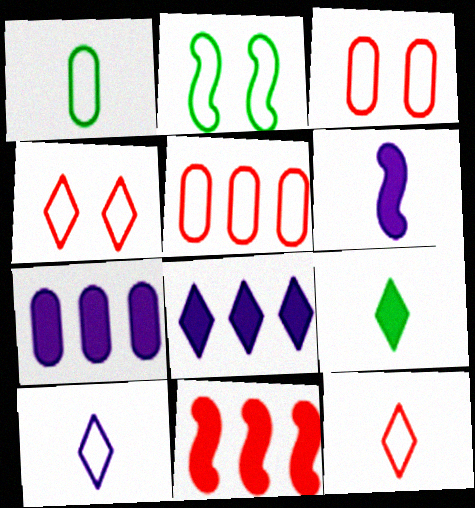[[2, 5, 10]]